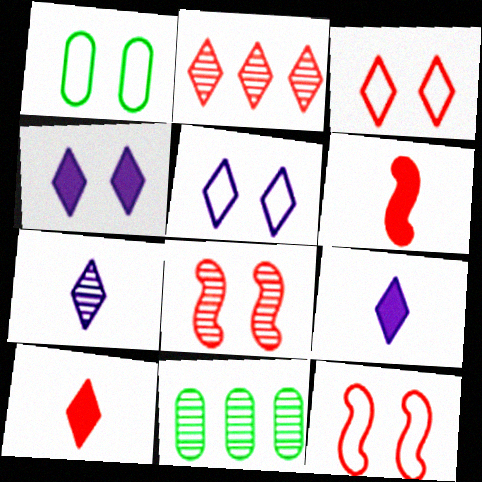[[1, 4, 8], 
[1, 5, 12], 
[2, 3, 10], 
[5, 6, 11], 
[7, 8, 11], 
[9, 11, 12]]